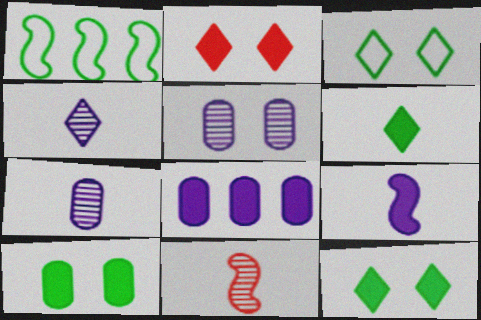[[1, 2, 7], 
[3, 8, 11]]